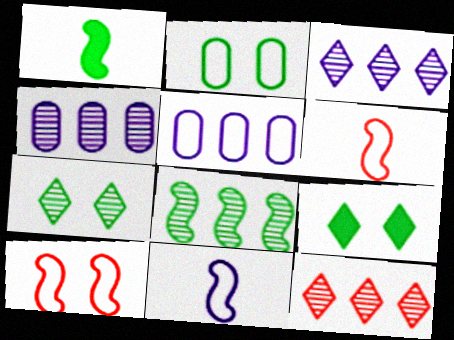[[4, 6, 9], 
[4, 8, 12]]